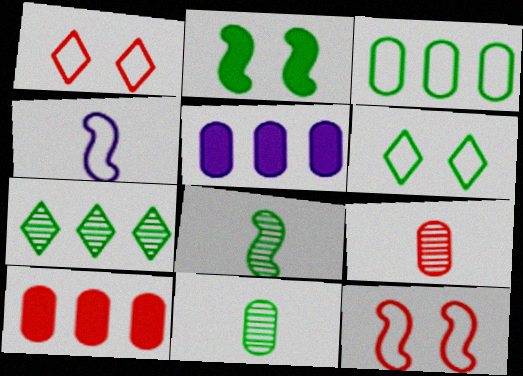[[1, 3, 4], 
[1, 5, 8]]